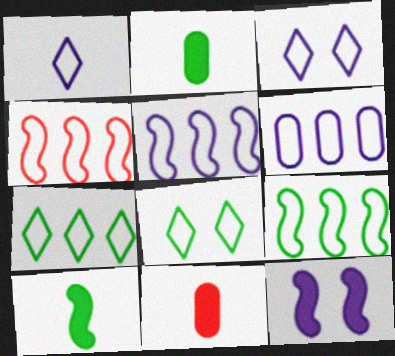[[4, 5, 9], 
[4, 6, 7]]